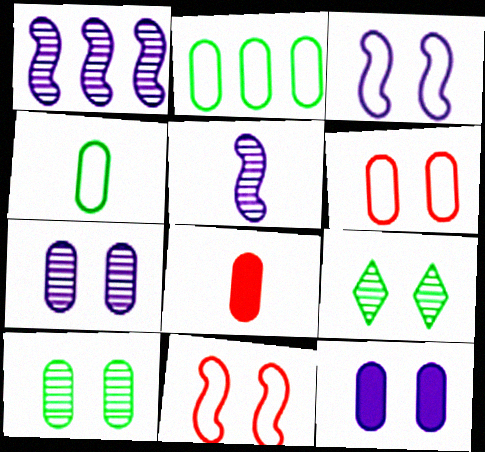[[2, 7, 8], 
[6, 10, 12], 
[9, 11, 12]]